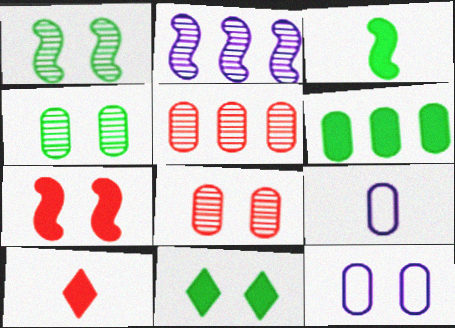[[3, 6, 11], 
[6, 8, 9]]